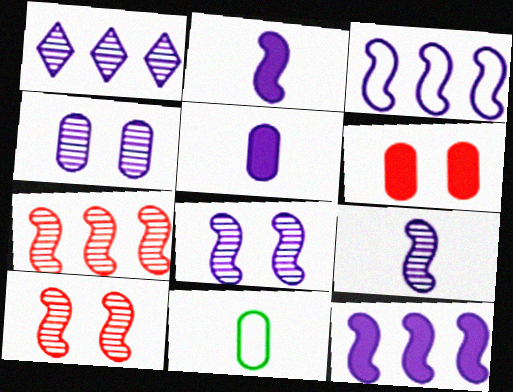[[1, 4, 9], 
[2, 3, 8]]